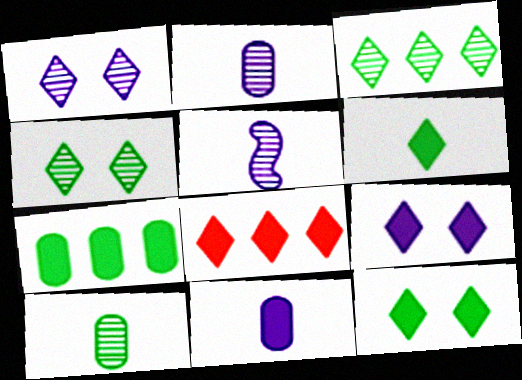[[6, 8, 9]]